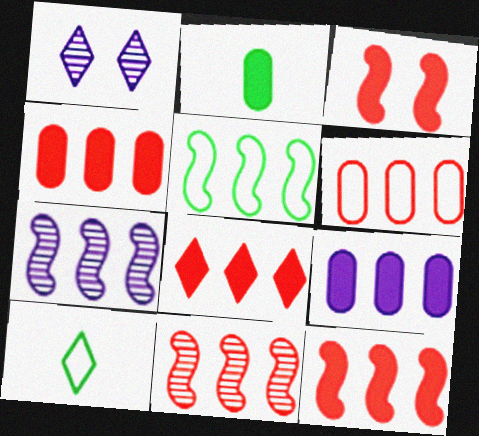[[1, 8, 10], 
[4, 8, 12], 
[5, 7, 12], 
[6, 8, 11]]